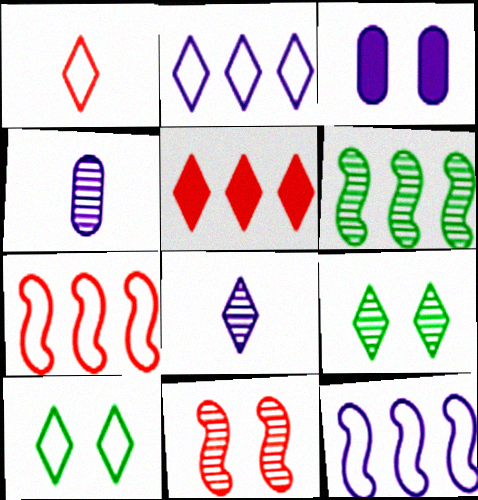[[1, 2, 10], 
[1, 3, 6], 
[3, 8, 12], 
[3, 10, 11], 
[5, 8, 10]]